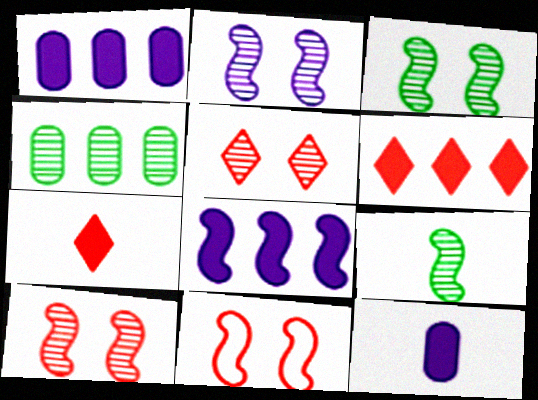[[2, 3, 10], 
[8, 9, 11]]